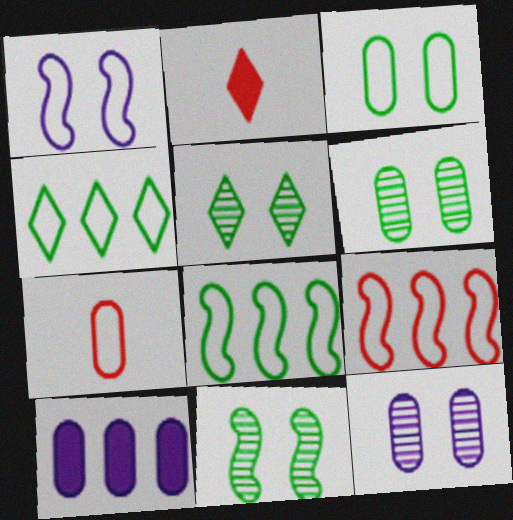[[1, 4, 7], 
[2, 8, 12], 
[5, 6, 11], 
[6, 7, 10]]